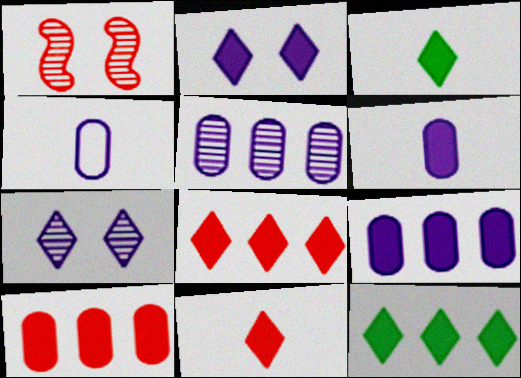[[1, 4, 12], 
[2, 3, 8], 
[2, 11, 12]]